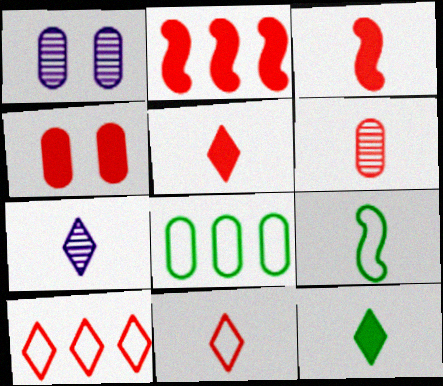[[2, 4, 5], 
[3, 6, 11], 
[7, 11, 12]]